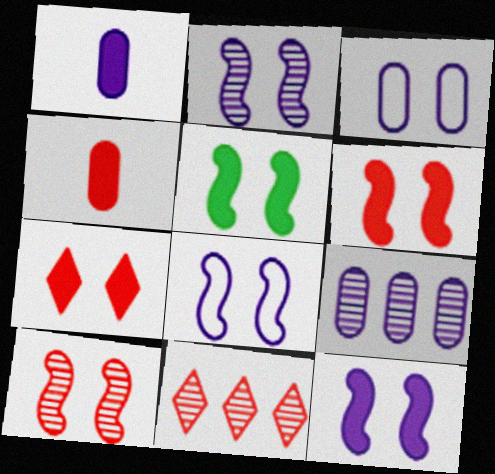[[1, 3, 9], 
[2, 8, 12], 
[5, 6, 12], 
[5, 8, 10]]